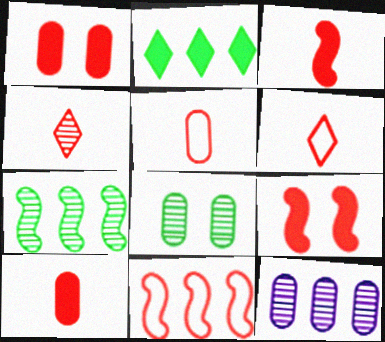[[1, 4, 11], 
[2, 11, 12], 
[3, 4, 5]]